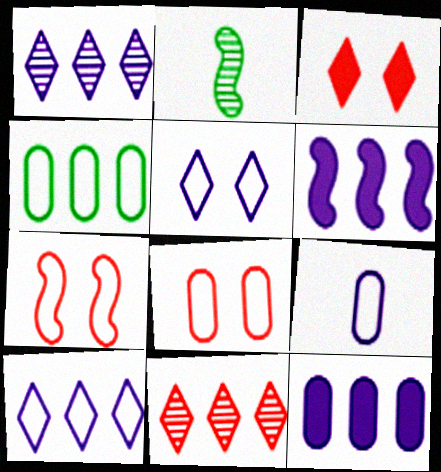[[2, 6, 7], 
[4, 6, 11], 
[4, 8, 9]]